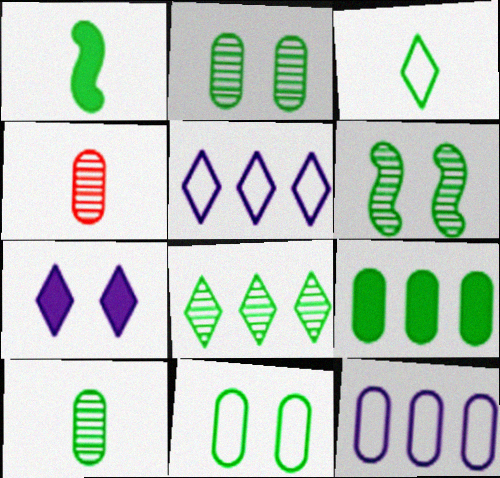[[1, 3, 10], 
[1, 8, 11], 
[3, 6, 9], 
[6, 8, 10], 
[9, 10, 11]]